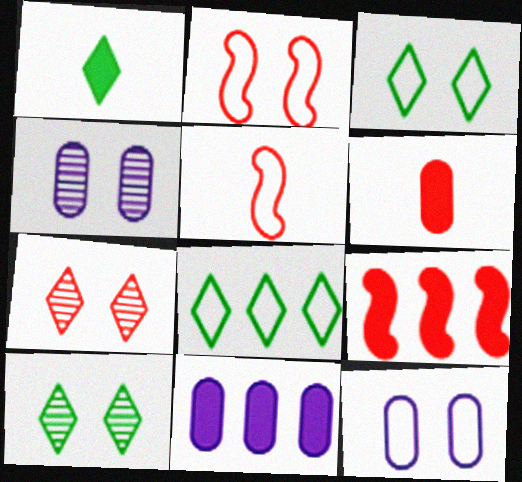[[1, 8, 10], 
[2, 3, 12], 
[5, 8, 12], 
[5, 10, 11]]